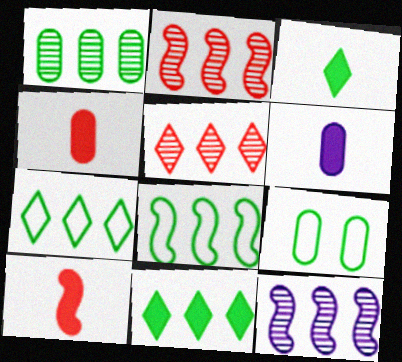[[1, 5, 12], 
[1, 8, 11], 
[3, 6, 10]]